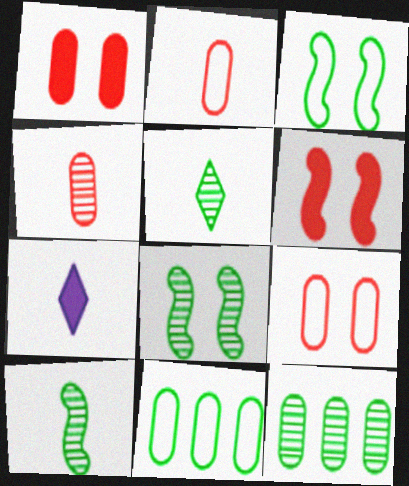[[2, 7, 10], 
[5, 8, 12]]